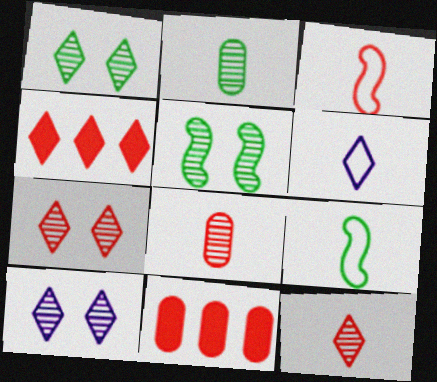[[1, 4, 6], 
[1, 7, 10], 
[3, 7, 11], 
[5, 6, 11], 
[9, 10, 11]]